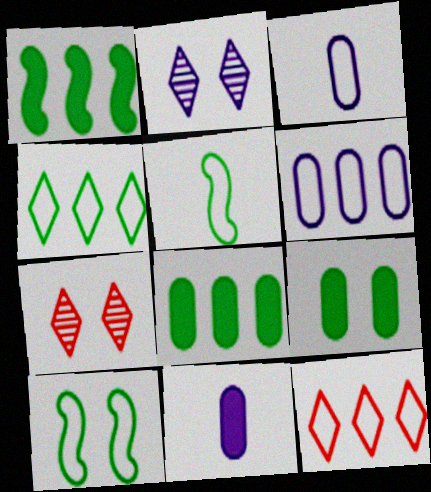[[1, 3, 7], 
[3, 10, 12]]